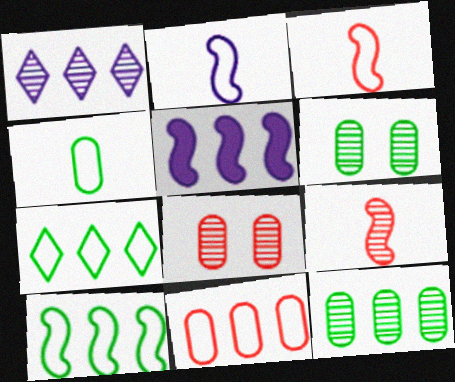[[1, 6, 9]]